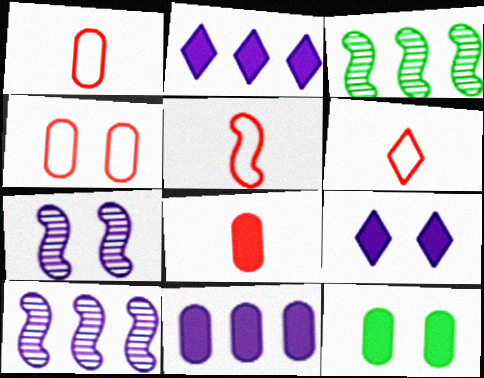[[1, 3, 9], 
[1, 5, 6], 
[6, 10, 12], 
[8, 11, 12]]